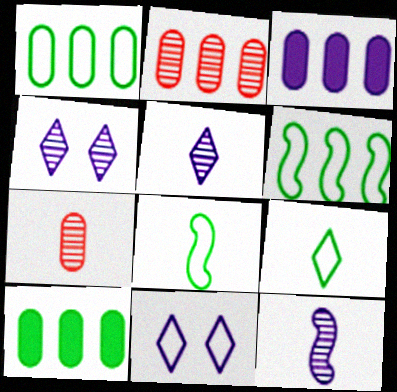[[1, 2, 3], 
[3, 11, 12]]